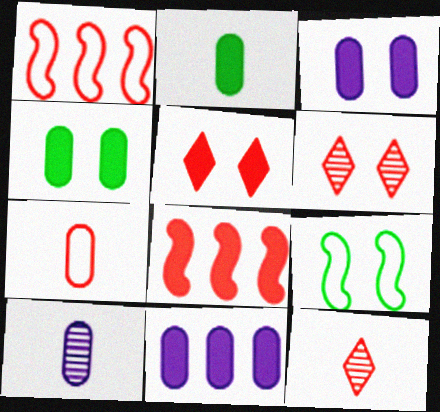[[2, 7, 10], 
[3, 6, 9], 
[6, 7, 8], 
[9, 11, 12]]